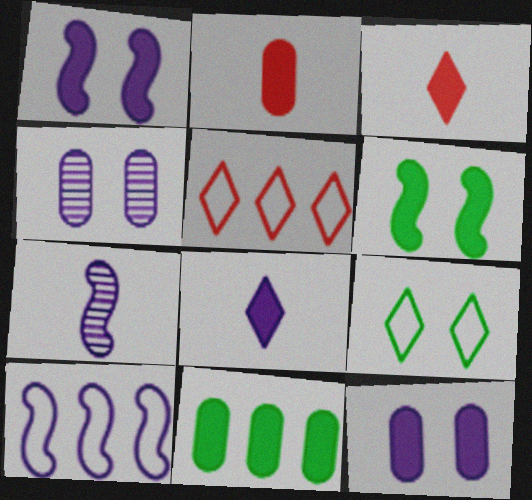[[1, 3, 11], 
[1, 7, 10], 
[2, 11, 12], 
[4, 8, 10]]